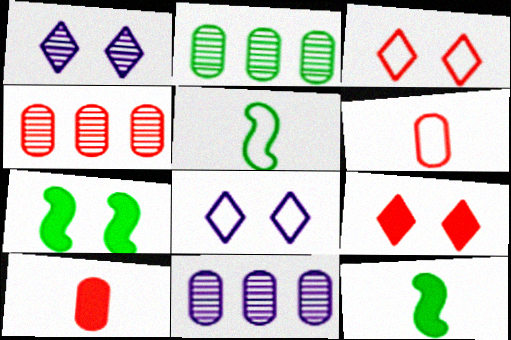[[2, 4, 11], 
[3, 11, 12], 
[4, 8, 12], 
[5, 9, 11]]